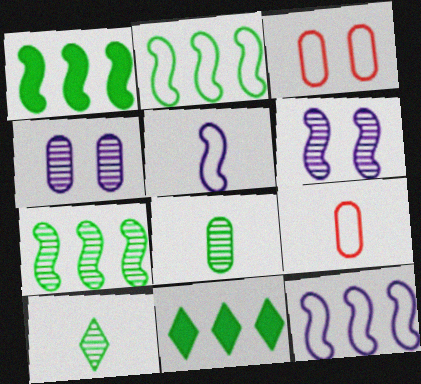[[1, 2, 7], 
[6, 9, 11]]